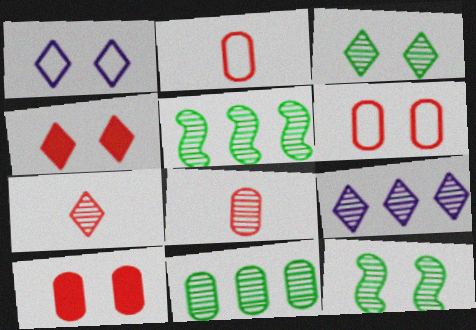[[1, 3, 4], 
[1, 10, 12], 
[3, 7, 9], 
[8, 9, 12]]